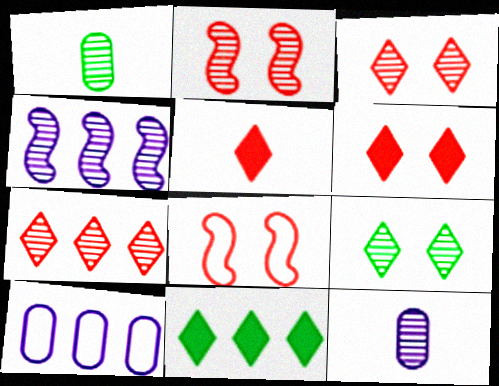[[1, 3, 4], 
[8, 11, 12]]